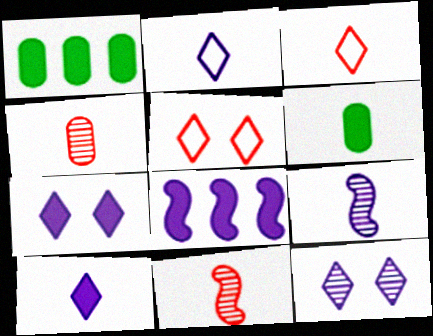[[1, 5, 9], 
[2, 6, 11], 
[3, 6, 9]]